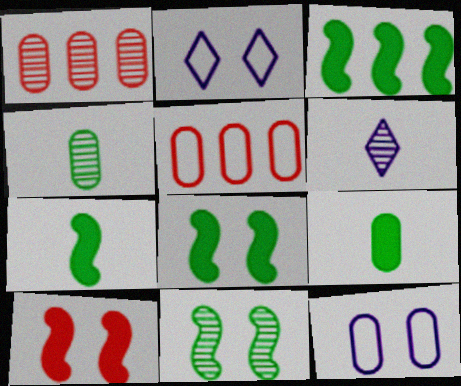[[1, 2, 7], 
[1, 6, 11], 
[1, 9, 12], 
[3, 7, 8], 
[5, 6, 8]]